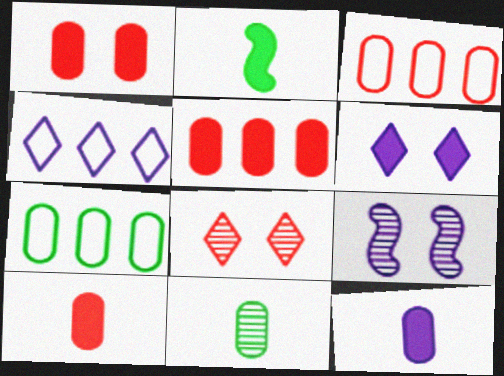[[1, 5, 10], 
[2, 5, 6], 
[4, 9, 12]]